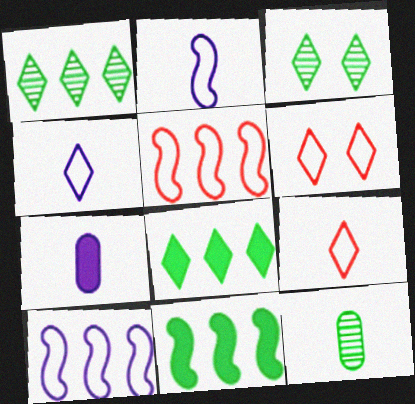[[3, 5, 7]]